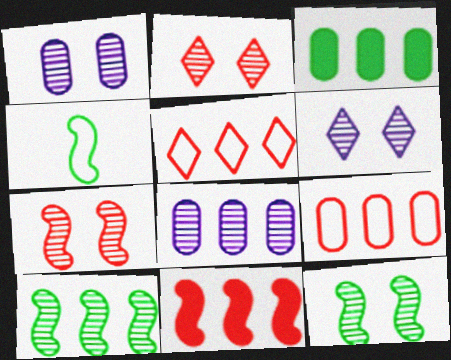[[1, 2, 12], 
[3, 8, 9]]